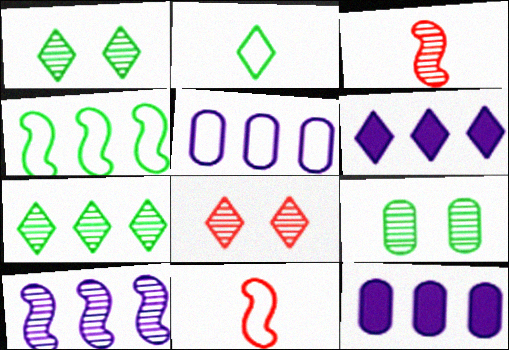[[1, 11, 12], 
[2, 6, 8], 
[5, 6, 10], 
[6, 9, 11]]